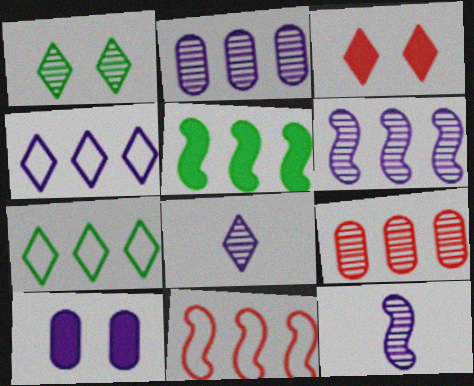[[1, 9, 12], 
[3, 7, 8], 
[4, 5, 9], 
[4, 10, 12], 
[5, 6, 11]]